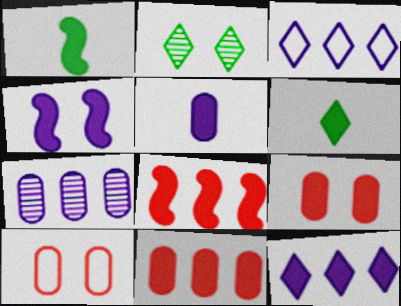[[1, 4, 8], 
[1, 9, 12], 
[2, 4, 10], 
[4, 5, 12], 
[4, 6, 11]]